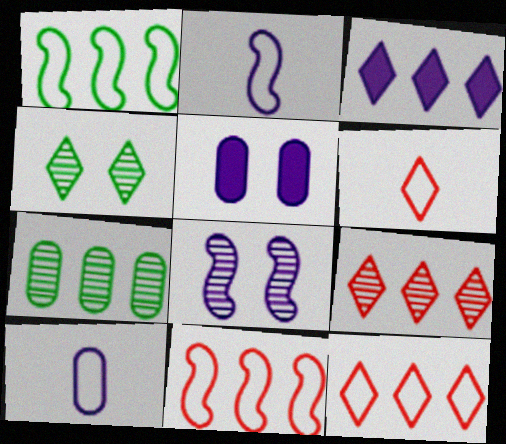[[3, 4, 6], 
[3, 7, 11], 
[3, 8, 10]]